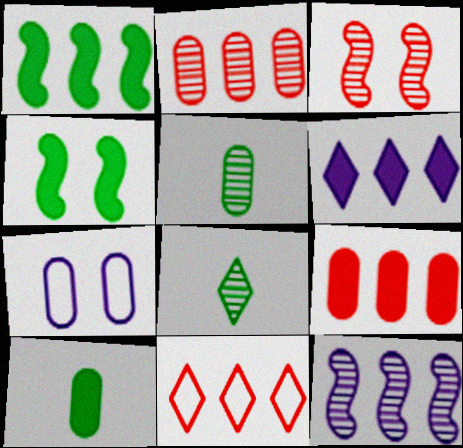[[1, 6, 9], 
[2, 7, 10], 
[5, 7, 9]]